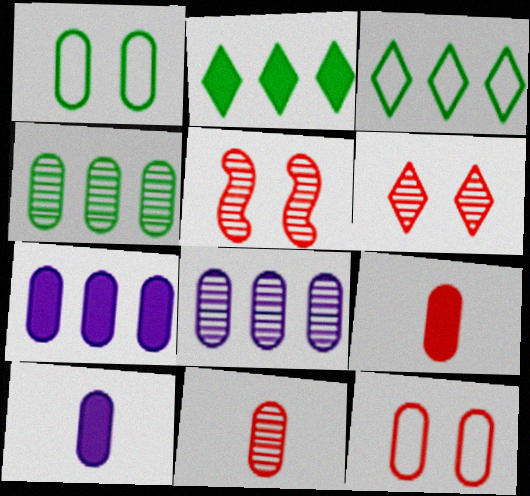[[1, 7, 11], 
[1, 8, 9], 
[3, 5, 10], 
[4, 10, 12]]